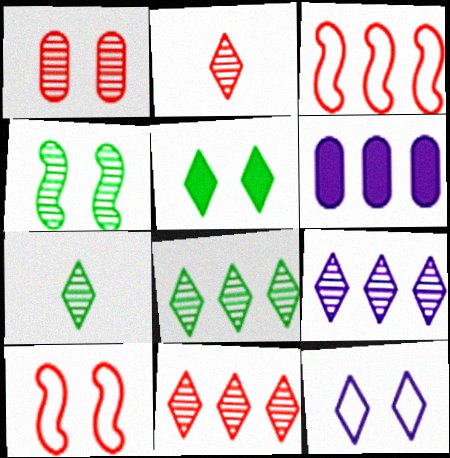[[3, 6, 8], 
[6, 7, 10], 
[8, 9, 11]]